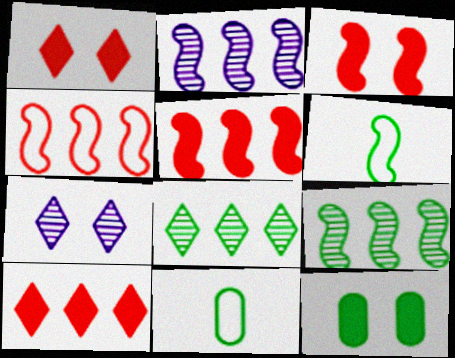[[1, 2, 11], 
[2, 3, 6], 
[5, 7, 11], 
[6, 8, 12]]